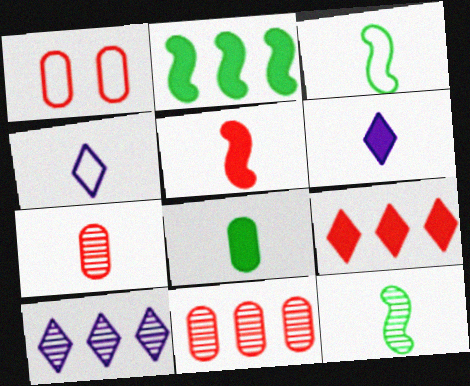[[3, 6, 7], 
[5, 6, 8]]